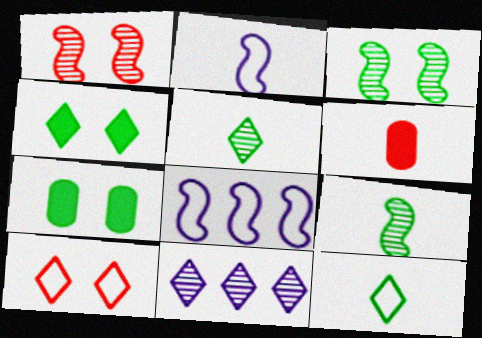[[2, 5, 6]]